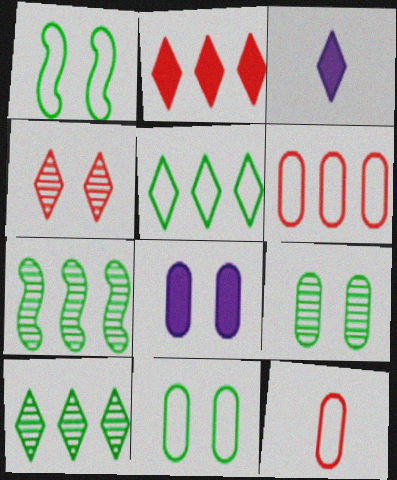[[1, 4, 8], 
[3, 4, 5]]